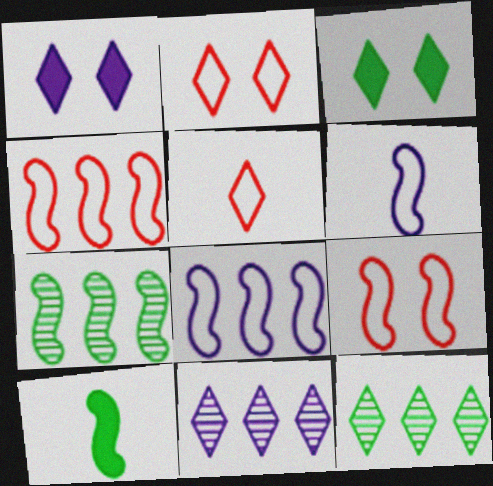[[1, 5, 12], 
[3, 5, 11]]